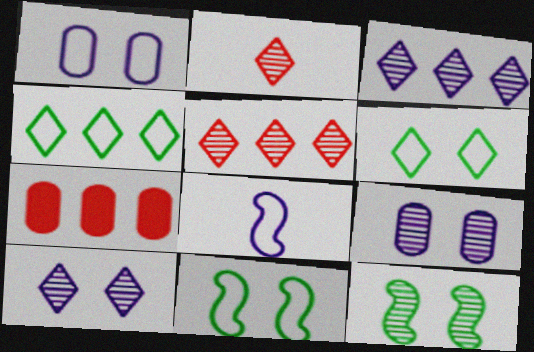[]